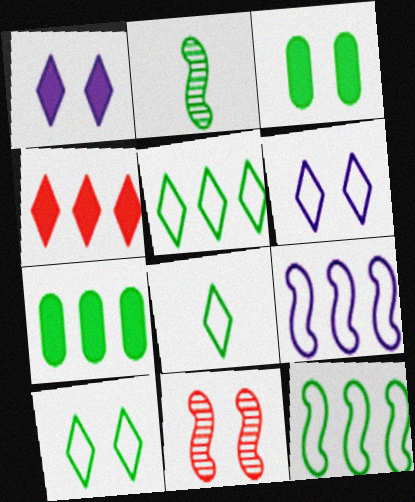[[2, 3, 5], 
[2, 7, 10], 
[3, 6, 11], 
[5, 8, 10]]